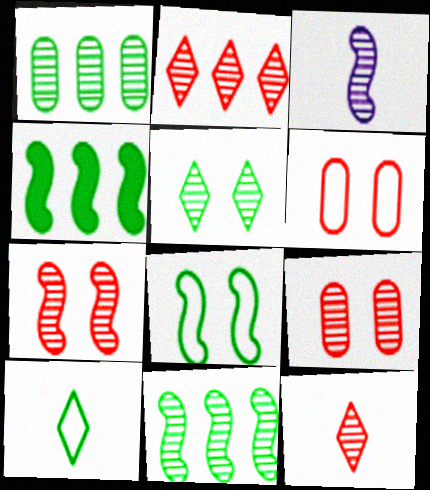[[3, 7, 11]]